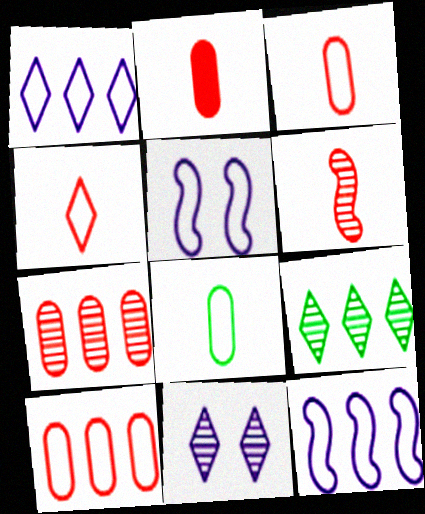[[2, 4, 6], 
[2, 5, 9]]